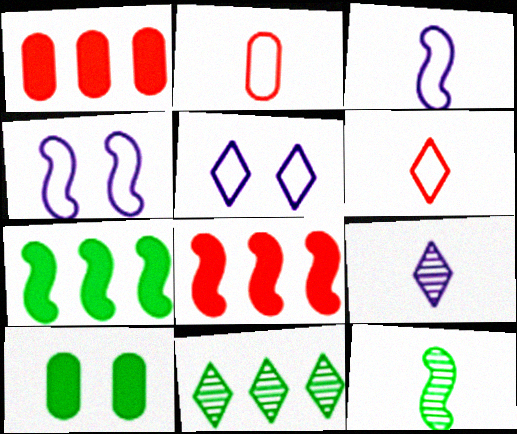[[1, 5, 12], 
[4, 8, 12]]